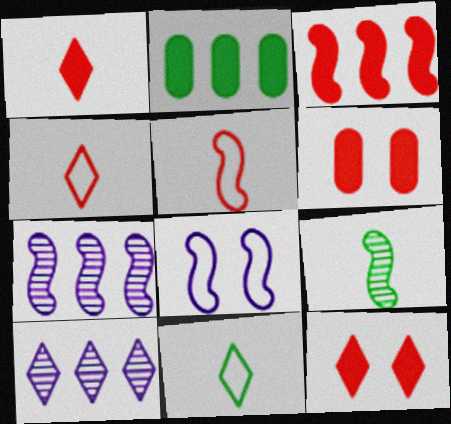[[1, 3, 6], 
[3, 8, 9], 
[6, 7, 11], 
[10, 11, 12]]